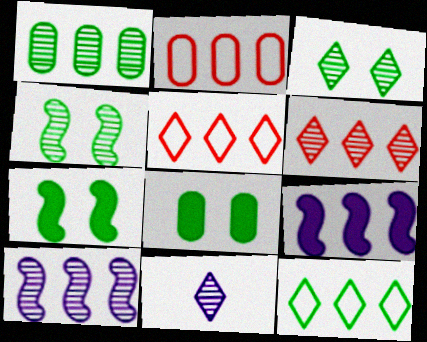[[1, 5, 9], 
[1, 6, 10], 
[2, 7, 11], 
[3, 6, 11]]